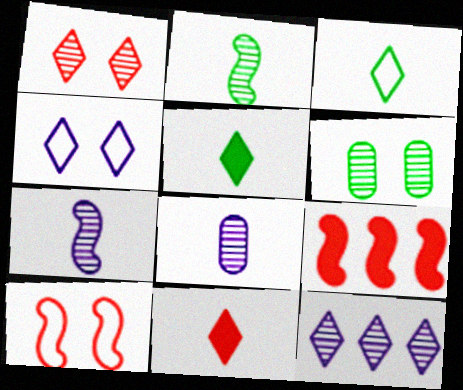[]